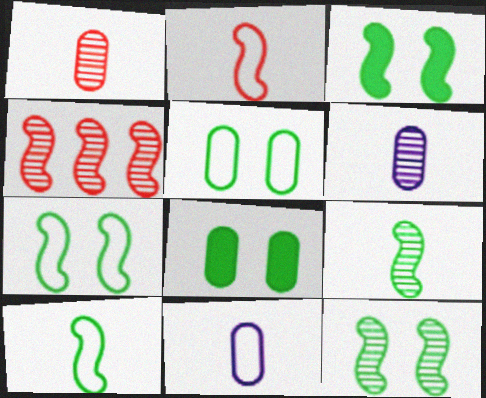[[3, 7, 12]]